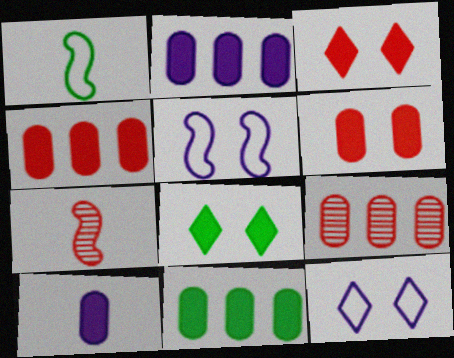[[2, 4, 11], 
[6, 10, 11], 
[7, 11, 12]]